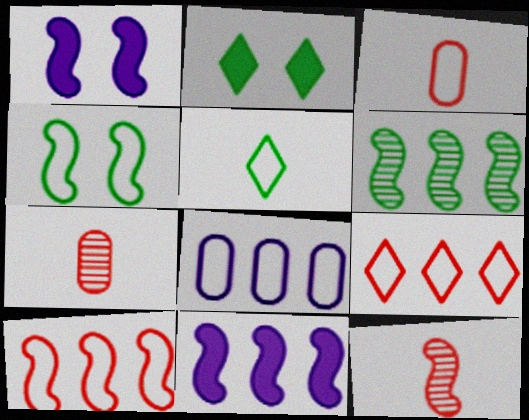[[2, 8, 12], 
[4, 11, 12], 
[6, 10, 11]]